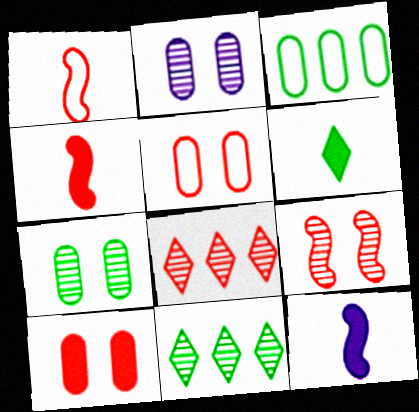[[1, 8, 10], 
[4, 5, 8], 
[5, 11, 12]]